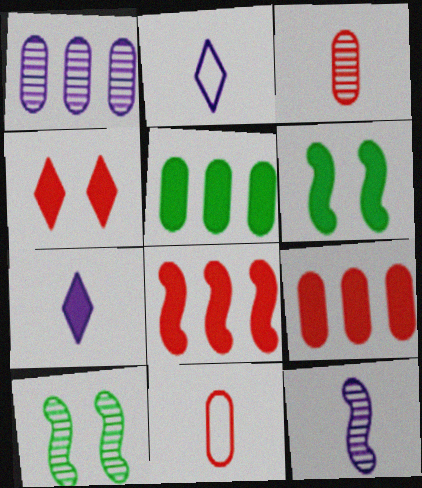[[2, 9, 10], 
[6, 7, 9]]